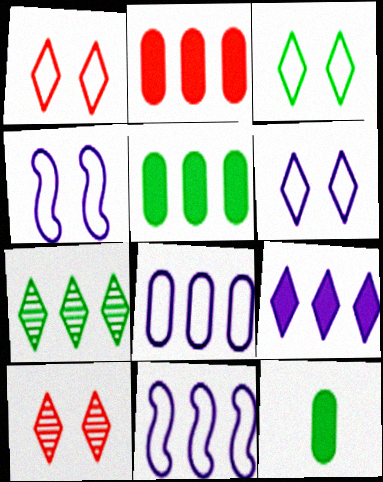[[1, 3, 6], 
[2, 7, 11], 
[10, 11, 12]]